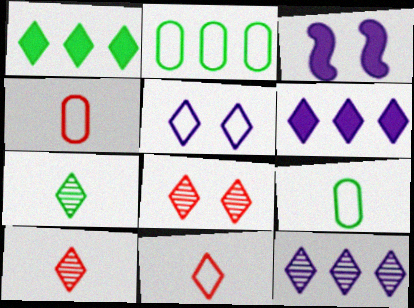[[1, 5, 10], 
[2, 3, 10], 
[7, 8, 12]]